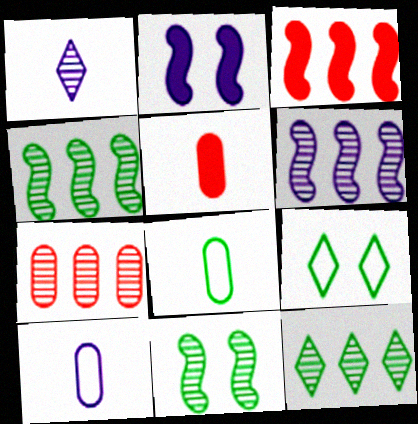[[1, 7, 11], 
[5, 6, 9], 
[6, 7, 12]]